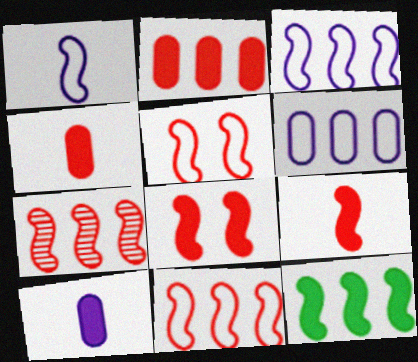[[3, 7, 12], 
[5, 7, 9]]